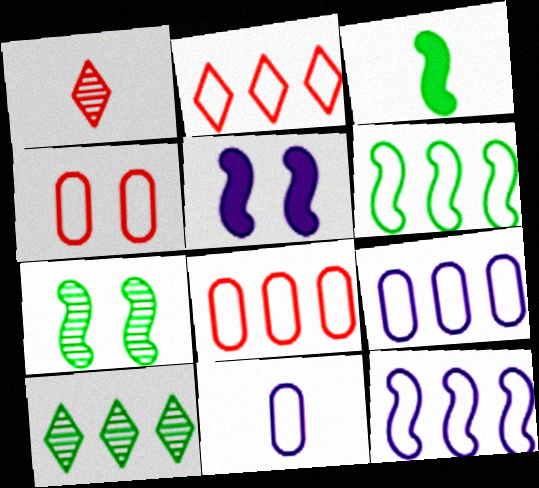[[1, 3, 11], 
[2, 6, 9], 
[3, 6, 7]]